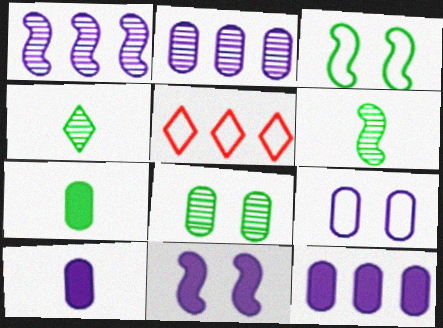[[2, 9, 10]]